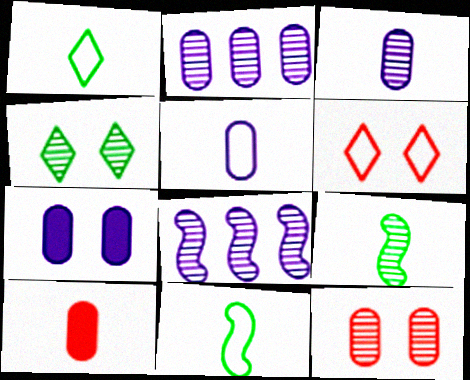[[2, 5, 7]]